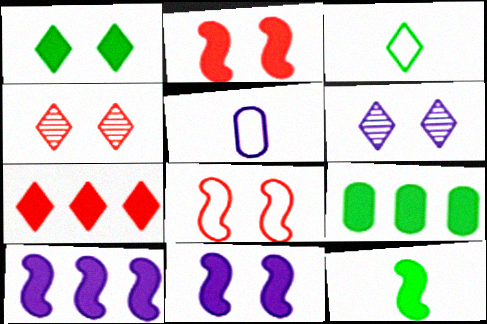[[1, 9, 12], 
[2, 10, 12], 
[3, 6, 7], 
[5, 6, 10], 
[7, 9, 10]]